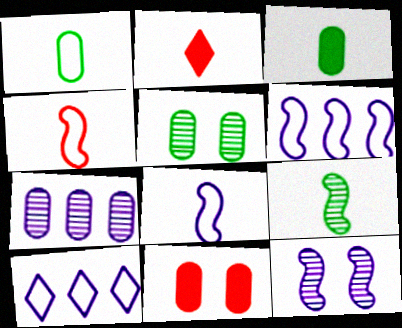[[1, 7, 11], 
[2, 5, 6], 
[9, 10, 11]]